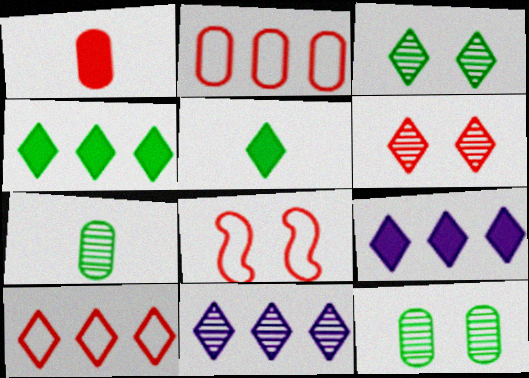[[4, 10, 11], 
[7, 8, 9]]